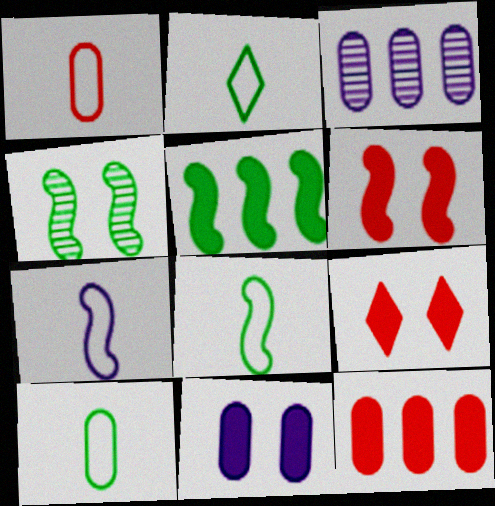[[1, 2, 7], 
[2, 3, 6], 
[2, 8, 10], 
[3, 8, 9], 
[4, 5, 8]]